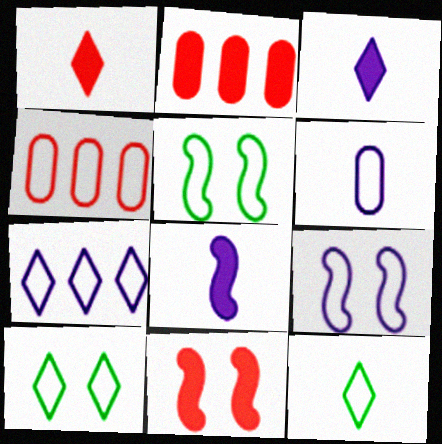[[1, 2, 11], 
[4, 9, 12], 
[6, 7, 9]]